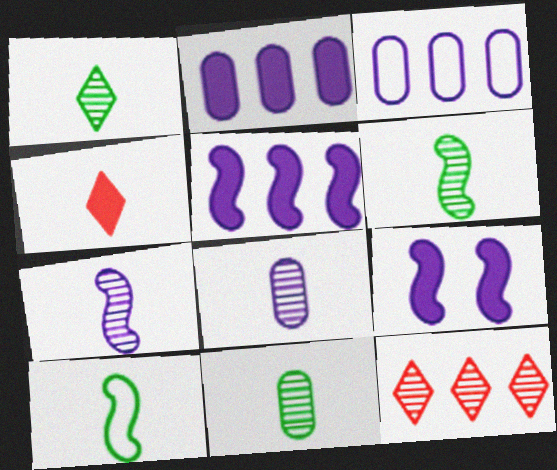[[1, 6, 11], 
[4, 8, 10]]